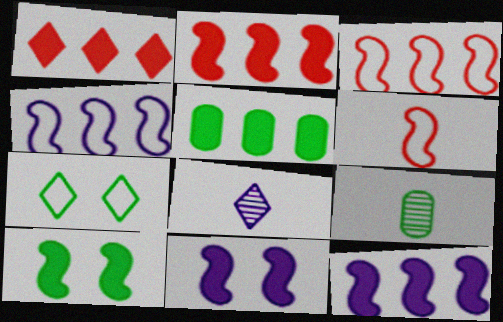[[1, 5, 12], 
[1, 7, 8]]